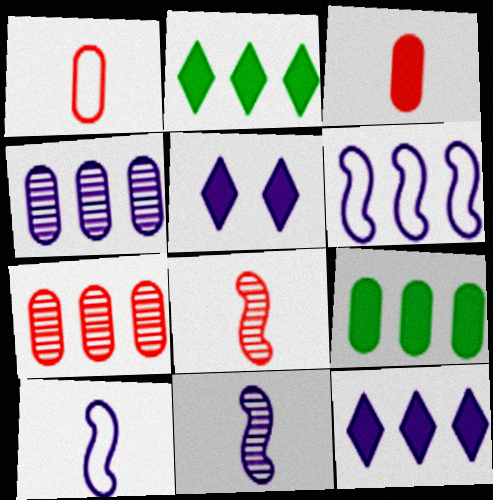[[2, 6, 7], 
[4, 5, 10], 
[4, 6, 12]]